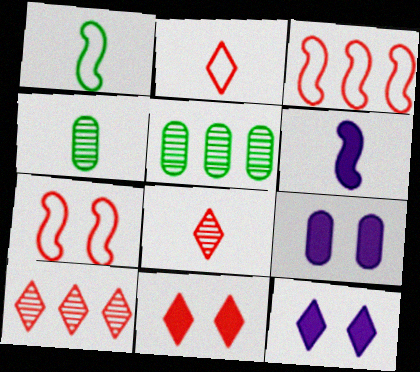[[1, 9, 10], 
[2, 4, 6], 
[2, 10, 11], 
[3, 4, 12]]